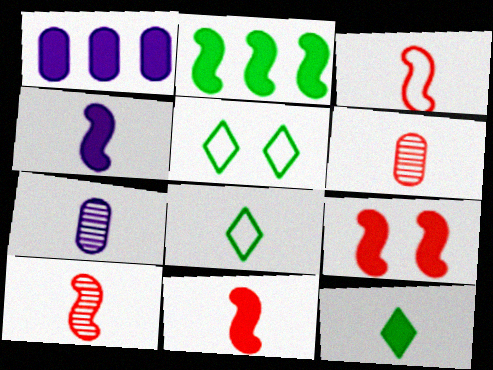[[1, 5, 10], 
[1, 9, 12], 
[2, 4, 9], 
[3, 7, 12], 
[3, 10, 11], 
[4, 6, 8], 
[7, 8, 11]]